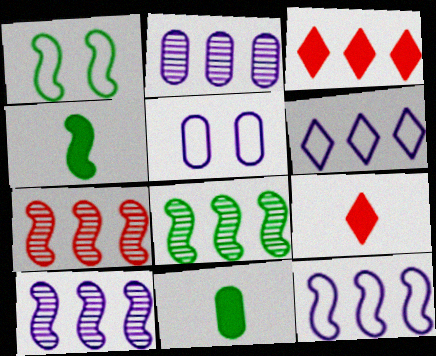[[1, 2, 9], 
[1, 4, 8], 
[5, 8, 9], 
[7, 8, 10]]